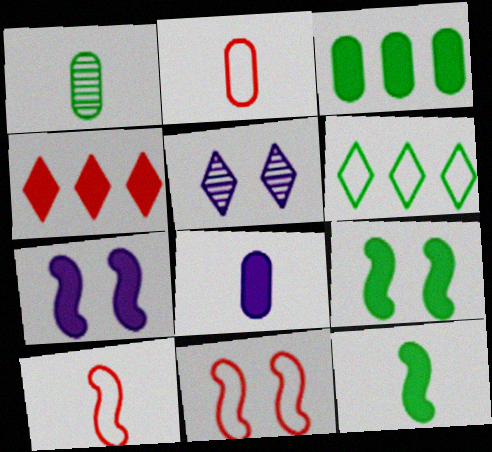[[1, 2, 8], 
[1, 6, 9], 
[3, 5, 10], 
[4, 8, 9]]